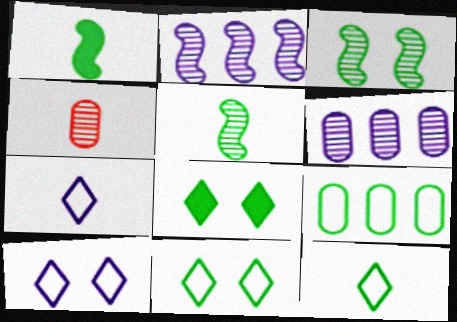[[1, 4, 7], 
[5, 8, 9]]